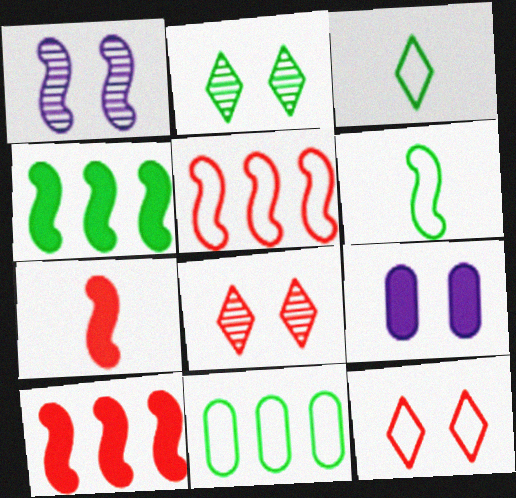[[1, 6, 10]]